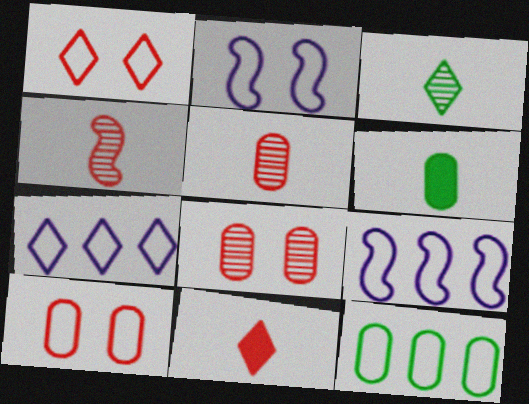[]